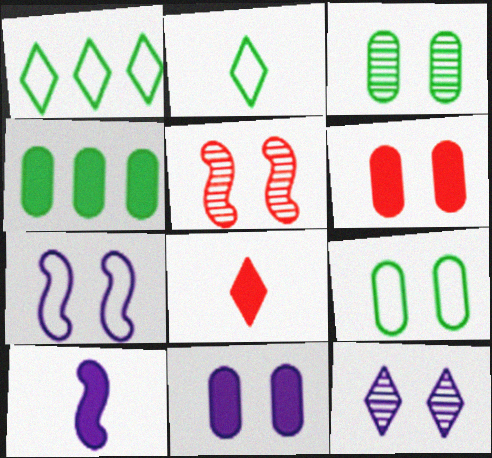[[1, 8, 12], 
[3, 5, 12], 
[7, 11, 12]]